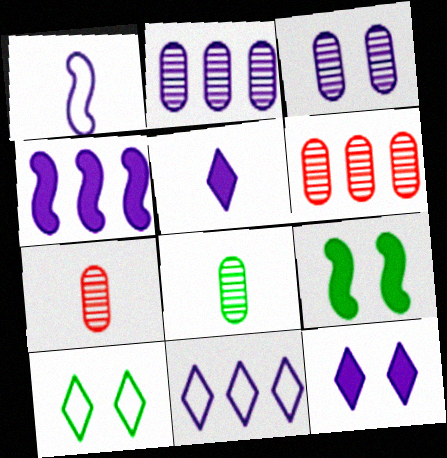[[1, 2, 12], 
[2, 4, 11], 
[3, 6, 8], 
[4, 7, 10], 
[7, 9, 11]]